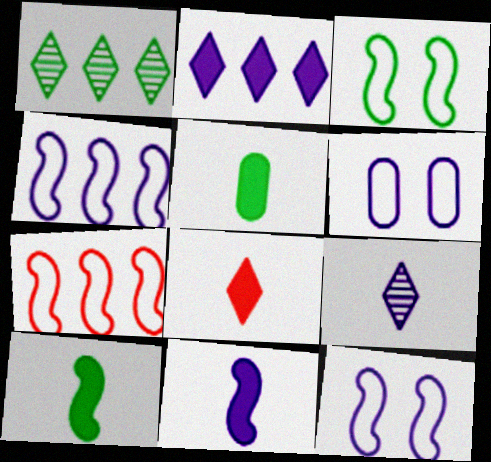[[1, 3, 5], 
[5, 8, 11]]